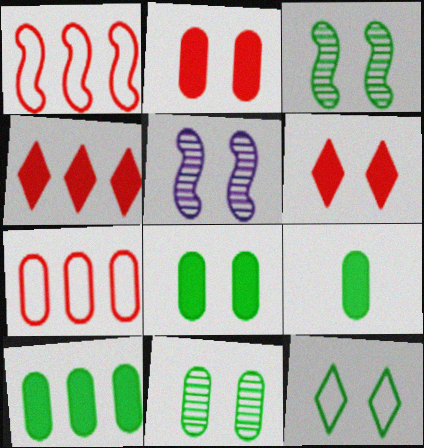[[2, 5, 12], 
[3, 8, 12], 
[8, 9, 10]]